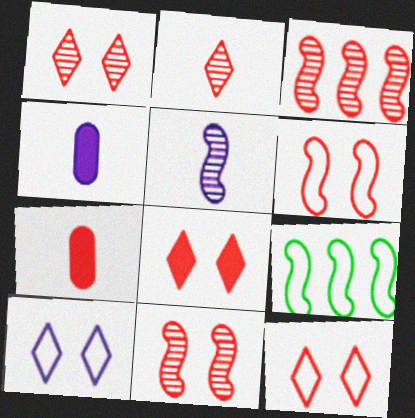[[1, 4, 9], 
[1, 8, 12], 
[3, 7, 12]]